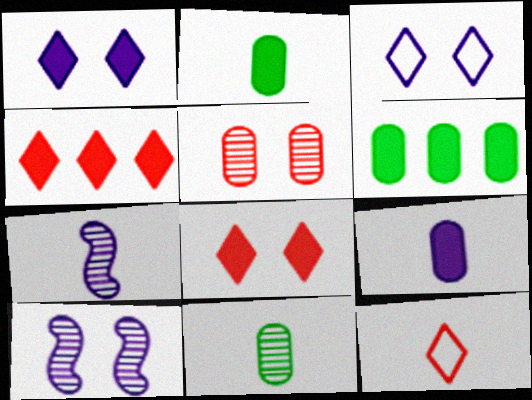[[2, 7, 12], 
[6, 10, 12]]